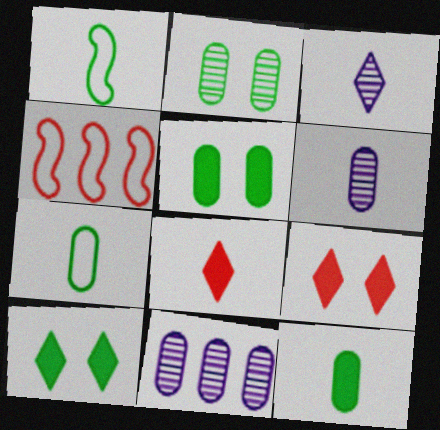[[1, 6, 8], 
[1, 9, 11], 
[3, 4, 5], 
[4, 6, 10]]